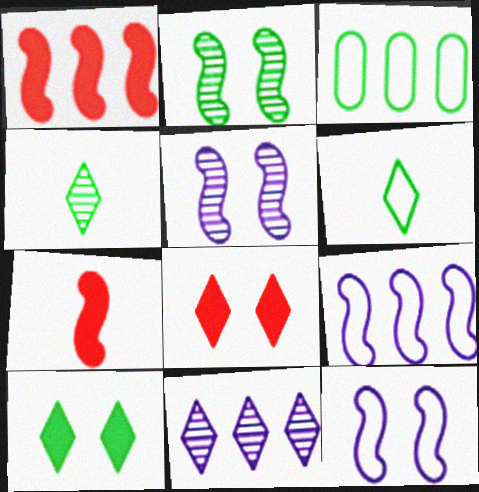[[1, 3, 11], 
[2, 7, 9], 
[6, 8, 11]]